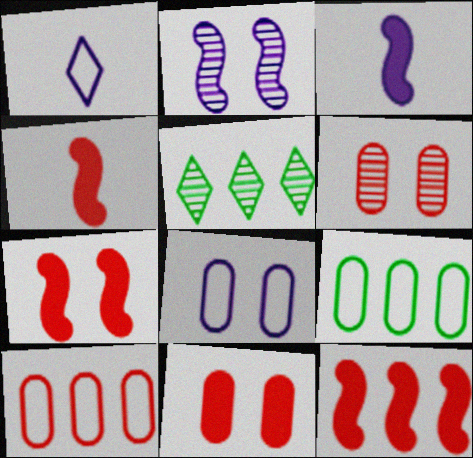[[4, 5, 8], 
[4, 7, 12]]